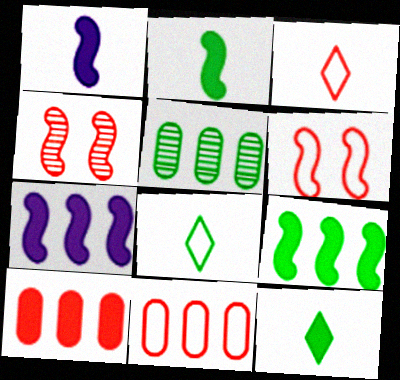[[3, 4, 10], 
[3, 6, 11]]